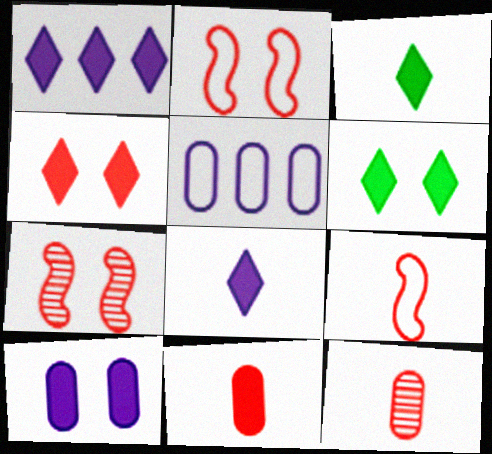[[1, 3, 4], 
[3, 5, 7]]